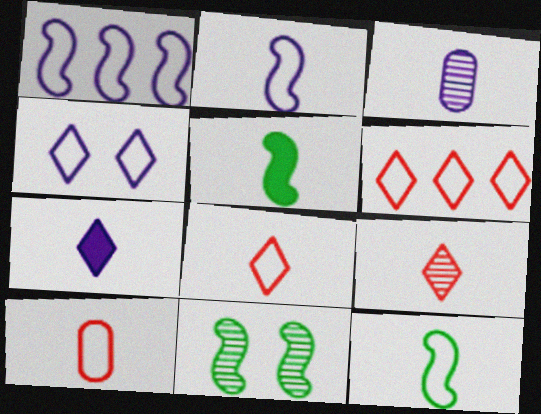[[2, 3, 7], 
[3, 5, 8]]